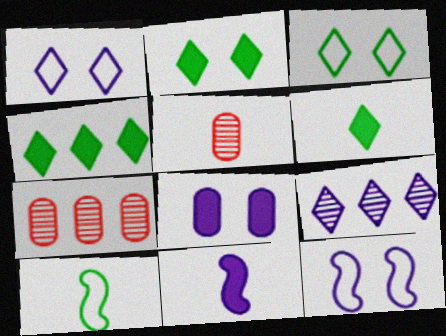[[2, 4, 6], 
[3, 7, 11], 
[4, 5, 12], 
[6, 7, 12]]